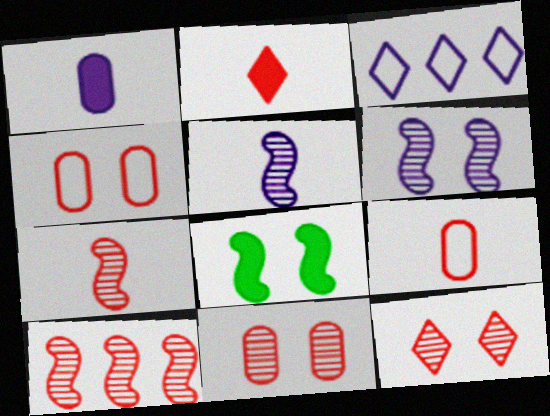[[1, 3, 6], 
[2, 4, 10], 
[2, 7, 9]]